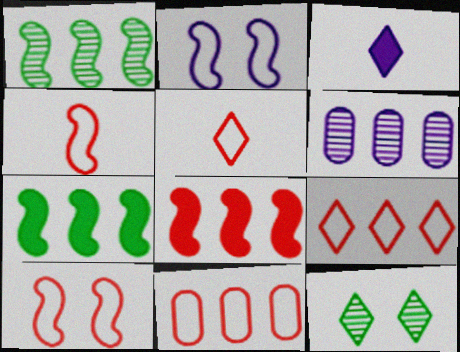[[2, 3, 6], 
[3, 9, 12], 
[5, 10, 11], 
[6, 7, 9]]